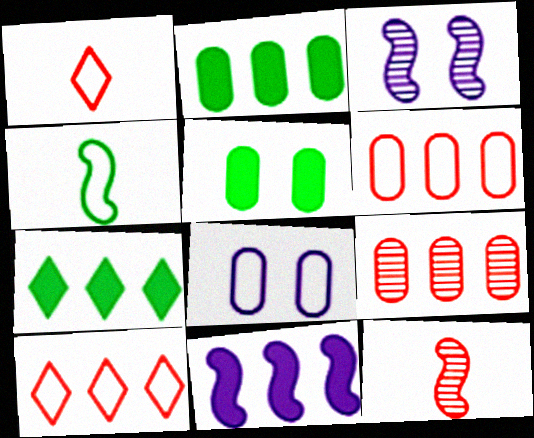[[1, 2, 3], 
[4, 8, 10], 
[7, 8, 12]]